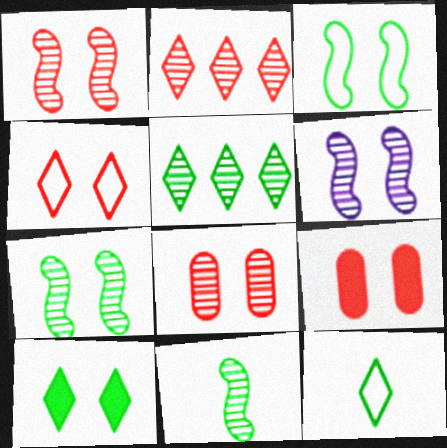[[1, 4, 9], 
[1, 6, 7], 
[5, 10, 12]]